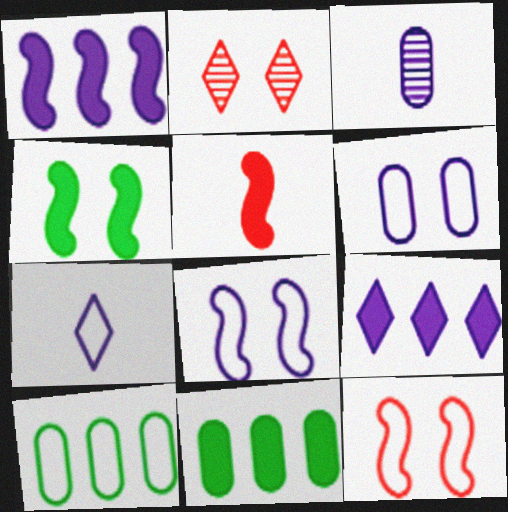[[1, 4, 5], 
[2, 4, 6], 
[3, 8, 9], 
[7, 10, 12]]